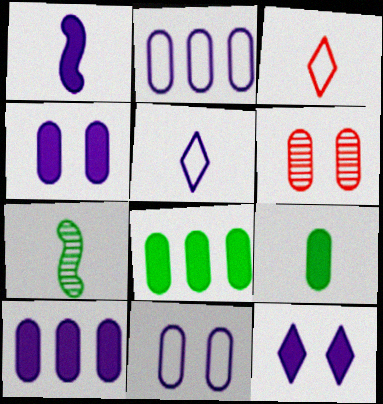[[1, 10, 12], 
[2, 6, 9]]